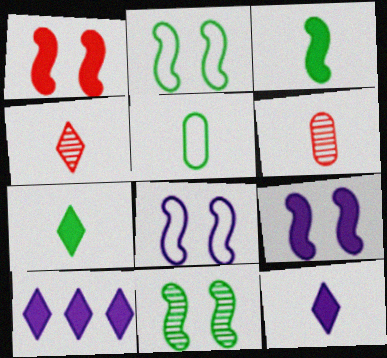[[1, 8, 11], 
[2, 6, 10]]